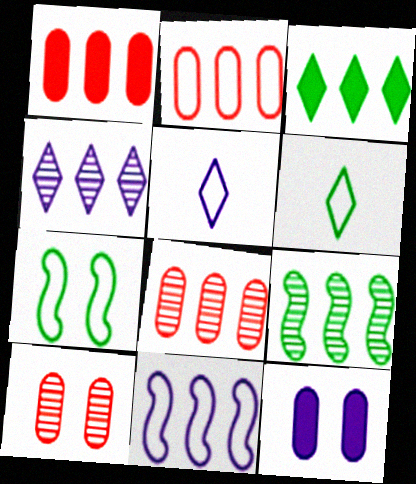[[1, 2, 8], 
[2, 5, 7], 
[3, 8, 11], 
[4, 8, 9]]